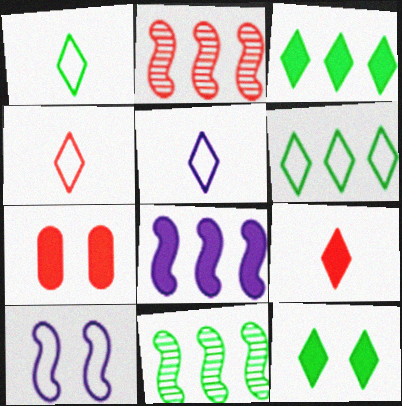[[1, 4, 5], 
[2, 4, 7], 
[5, 7, 11]]